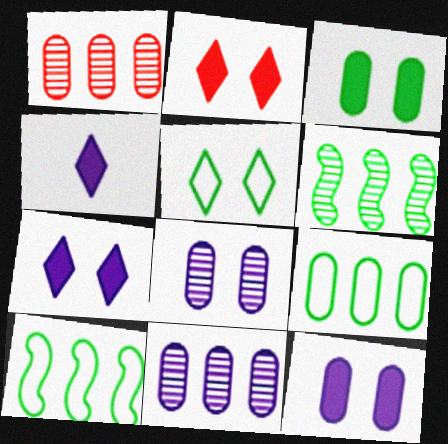[]